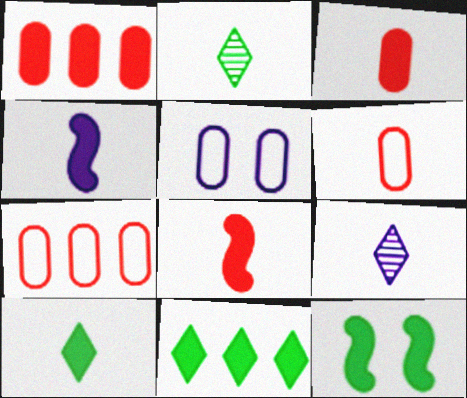[[2, 4, 6], 
[3, 4, 10], 
[7, 9, 12]]